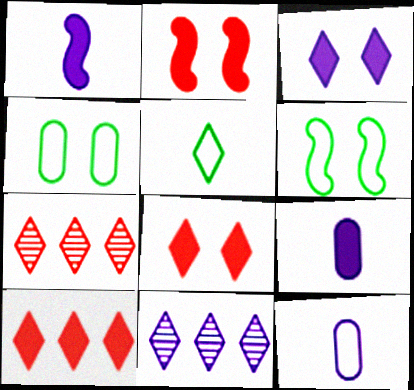[[1, 4, 7], 
[3, 5, 7], 
[5, 8, 11], 
[6, 7, 9]]